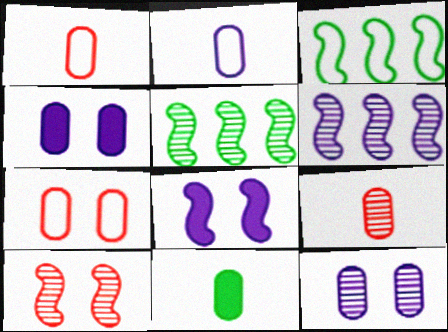[[2, 9, 11]]